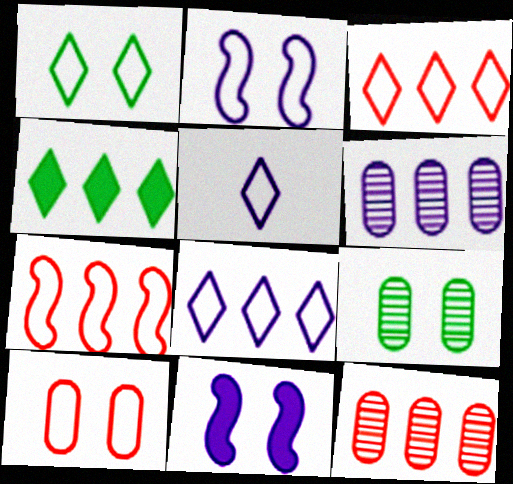[[1, 2, 10], 
[1, 3, 5], 
[4, 6, 7], 
[5, 6, 11]]